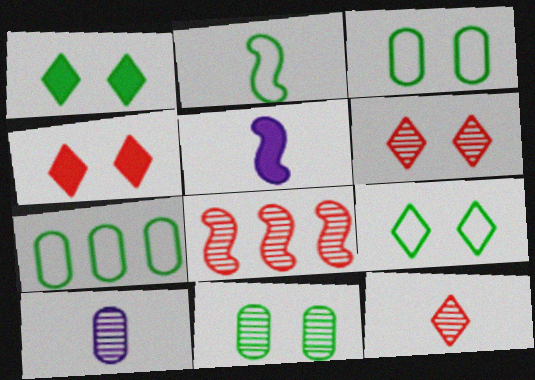[[2, 7, 9], 
[5, 6, 7]]